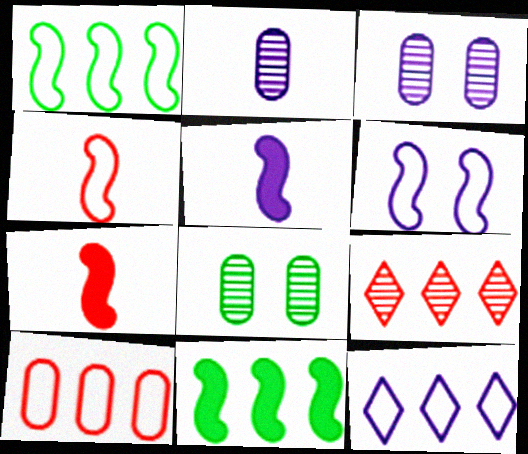[[1, 4, 6], 
[1, 10, 12], 
[3, 5, 12], 
[7, 8, 12]]